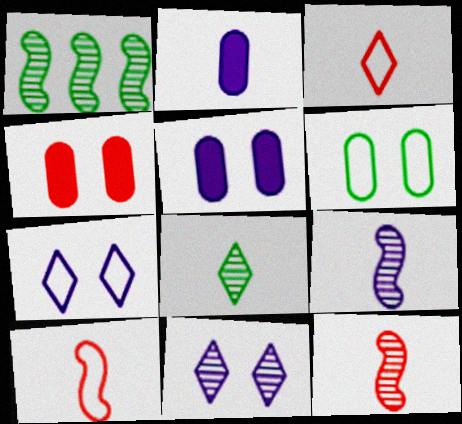[[1, 3, 5], 
[2, 8, 10]]